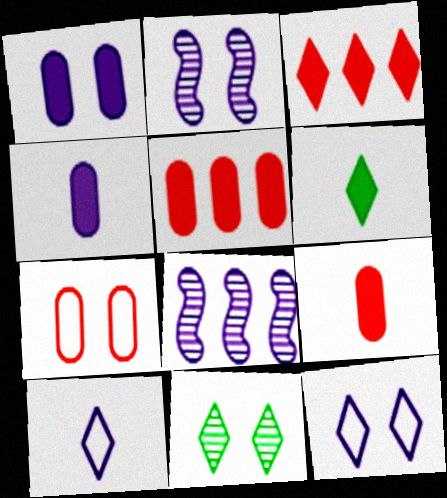[[1, 2, 12], 
[1, 8, 10], 
[3, 10, 11], 
[4, 8, 12], 
[6, 7, 8]]